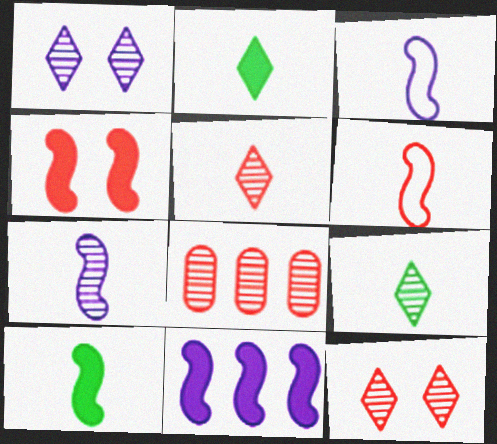[[4, 10, 11], 
[6, 7, 10]]